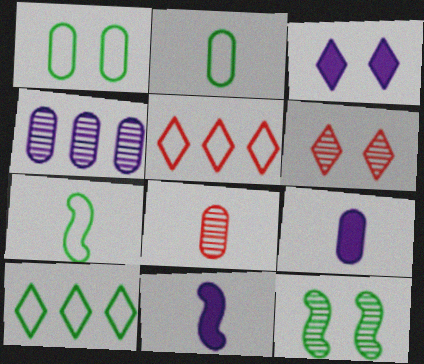[[1, 7, 10], 
[2, 8, 9], 
[5, 9, 12]]